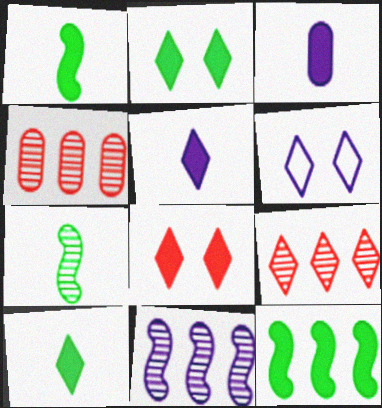[[1, 4, 6], 
[3, 6, 11], 
[3, 8, 12], 
[6, 9, 10]]